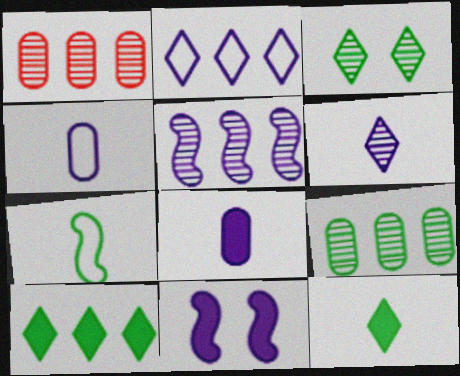[]